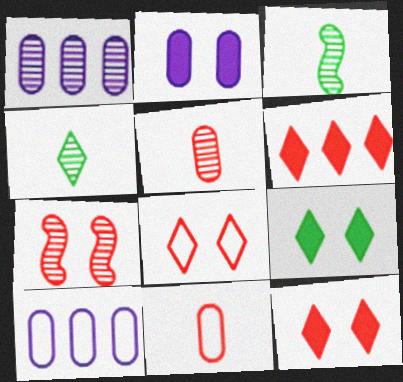[[1, 4, 7], 
[3, 10, 12], 
[6, 7, 11]]